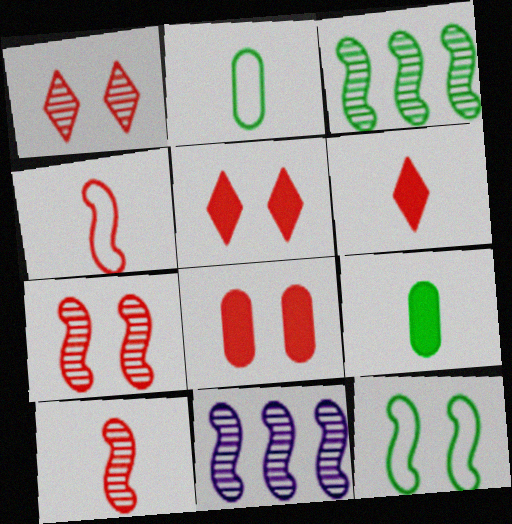[[2, 5, 11]]